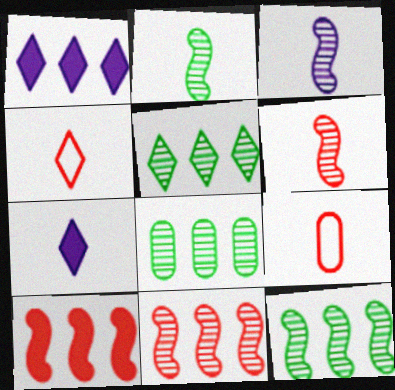[[2, 3, 6], 
[2, 7, 9], 
[5, 8, 12]]